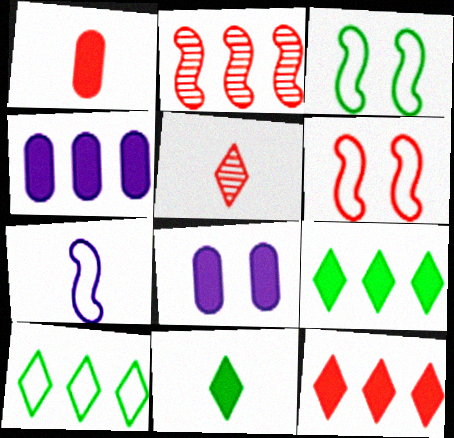[[2, 4, 10], 
[3, 4, 5]]